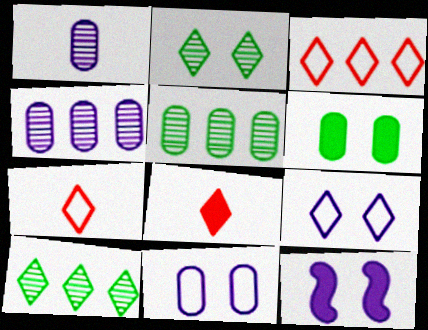[[5, 7, 12], 
[8, 9, 10]]